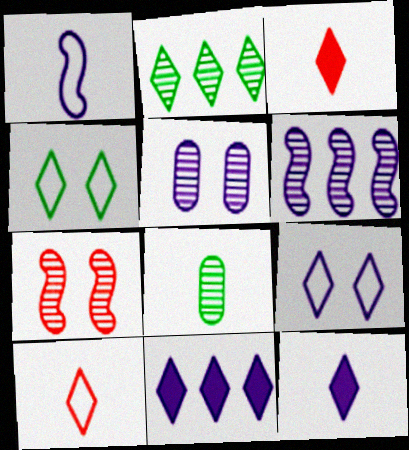[[1, 3, 8], 
[1, 5, 11], 
[2, 3, 9]]